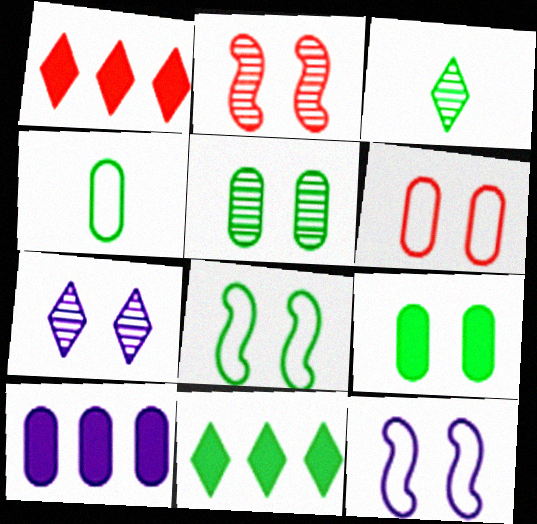[[2, 5, 7]]